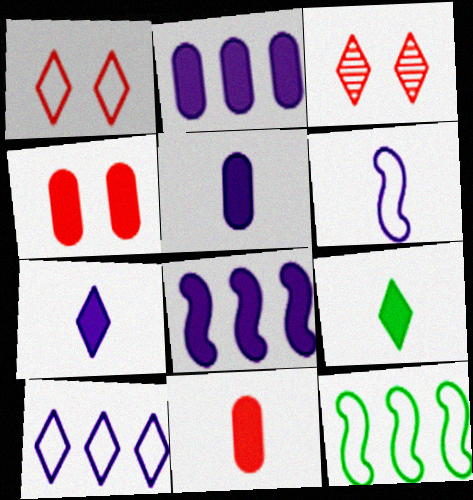[[3, 5, 12], 
[3, 9, 10], 
[4, 8, 9]]